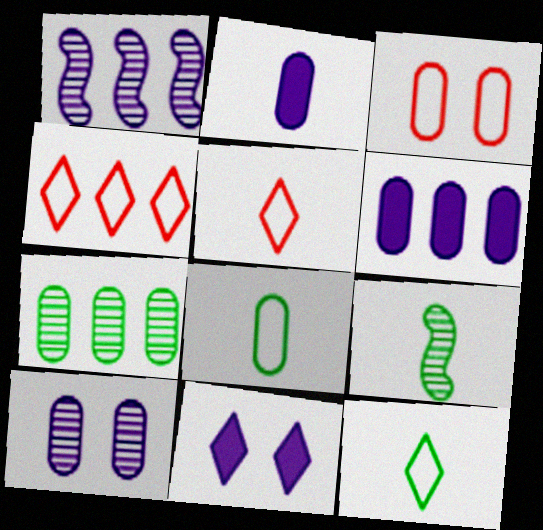[[2, 3, 7], 
[2, 5, 9]]